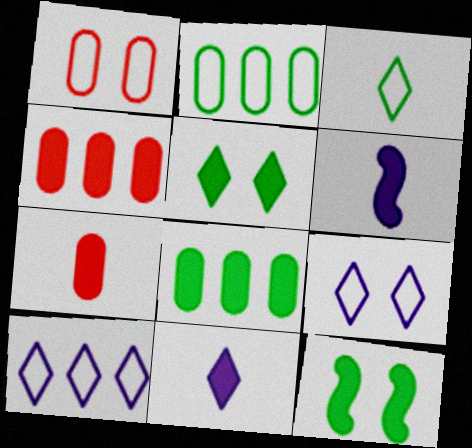[[4, 5, 6], 
[4, 11, 12]]